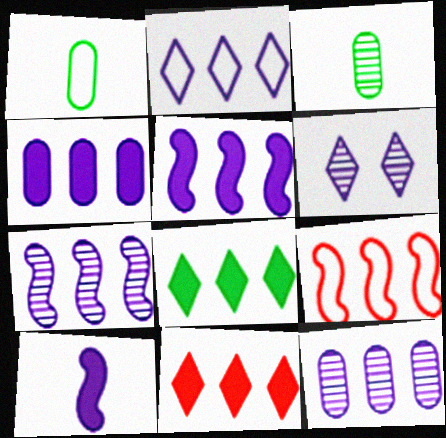[[2, 4, 7], 
[2, 5, 12], 
[8, 9, 12]]